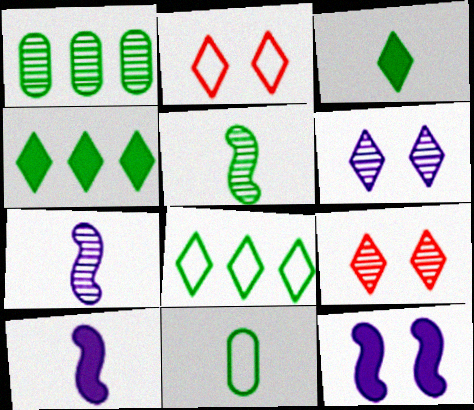[[1, 2, 10], 
[1, 7, 9], 
[3, 5, 11]]